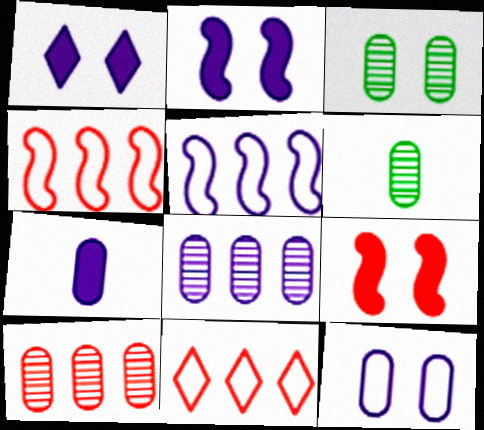[[1, 4, 6], 
[2, 6, 11], 
[7, 8, 12]]